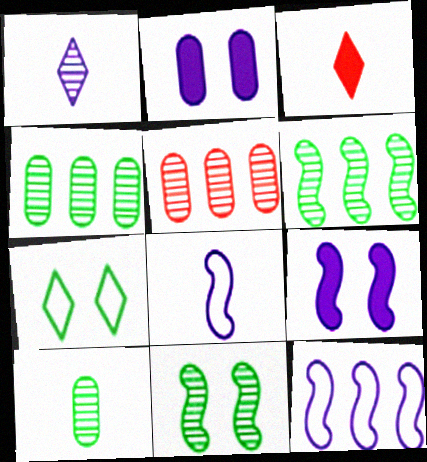[[1, 2, 12], 
[1, 5, 11], 
[3, 8, 10]]